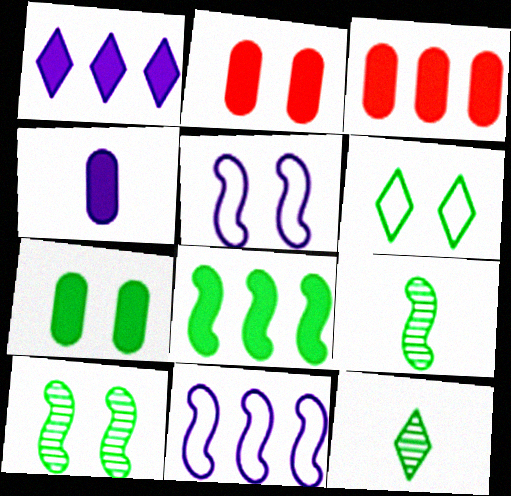[[1, 3, 8], 
[2, 11, 12], 
[3, 4, 7], 
[3, 5, 12], 
[6, 7, 10]]